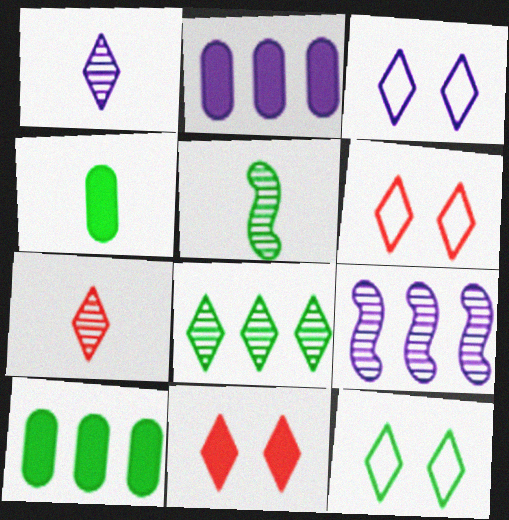[[2, 5, 6], 
[3, 6, 12], 
[4, 6, 9], 
[5, 10, 12]]